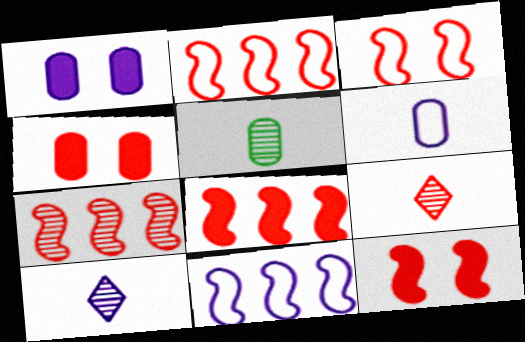[[1, 10, 11], 
[2, 4, 9], 
[2, 7, 8]]